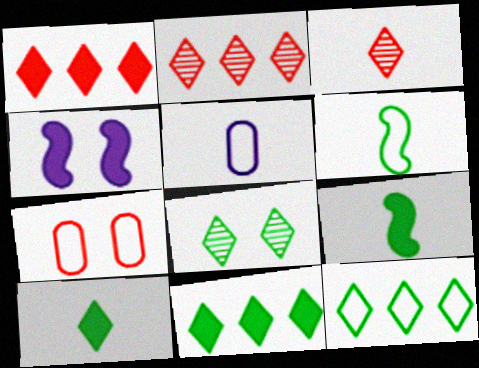[[3, 5, 9], 
[4, 7, 8], 
[8, 10, 12]]